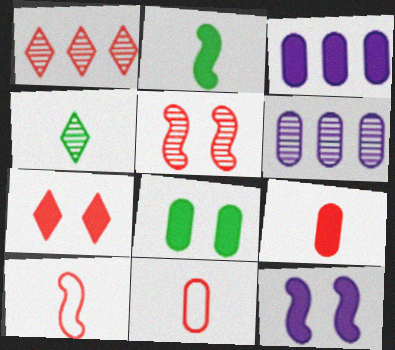[[2, 3, 7], 
[3, 8, 9], 
[4, 5, 6], 
[6, 8, 11], 
[7, 8, 12]]